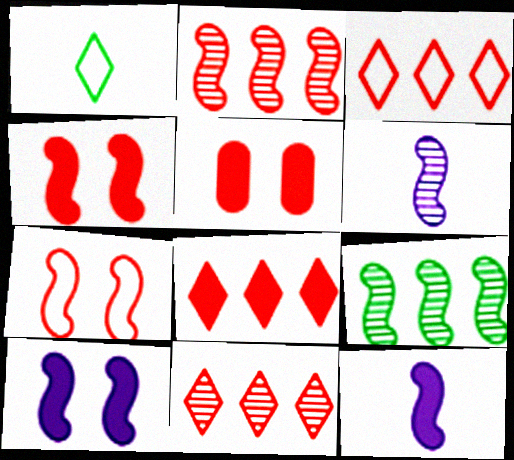[[3, 8, 11], 
[7, 9, 12]]